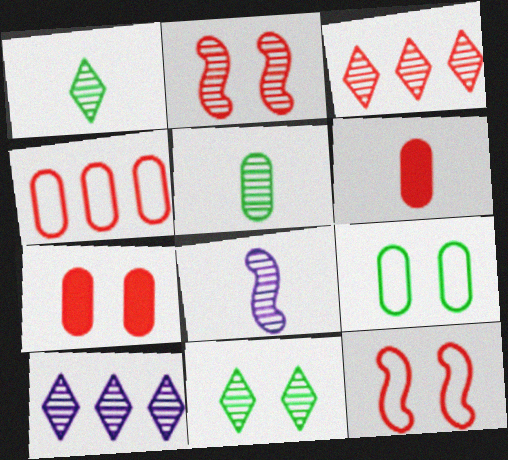[[2, 5, 10], 
[3, 6, 12]]